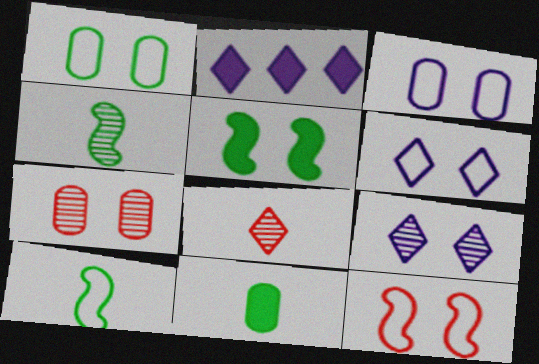[[1, 6, 12], 
[2, 7, 10], 
[5, 6, 7]]